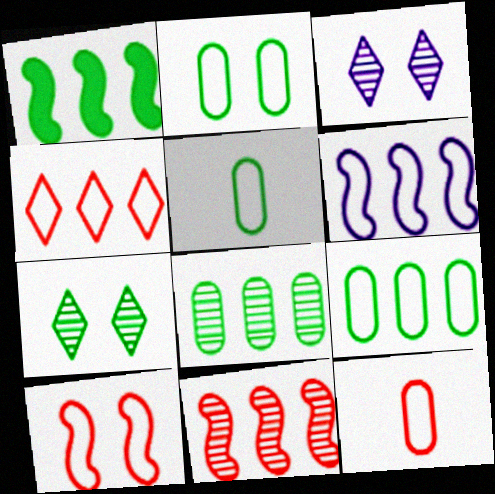[[1, 3, 12], 
[1, 5, 7], 
[1, 6, 11], 
[2, 5, 9], 
[4, 6, 9], 
[4, 10, 12]]